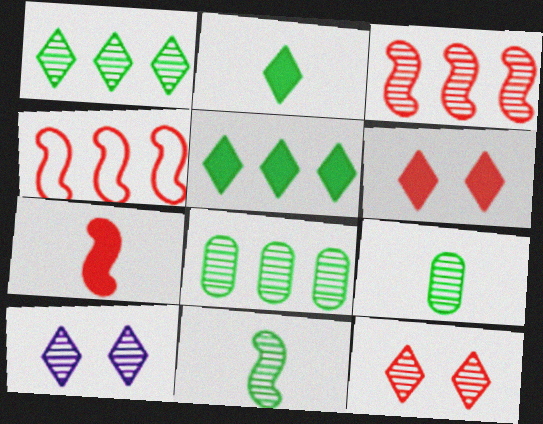[[3, 9, 10]]